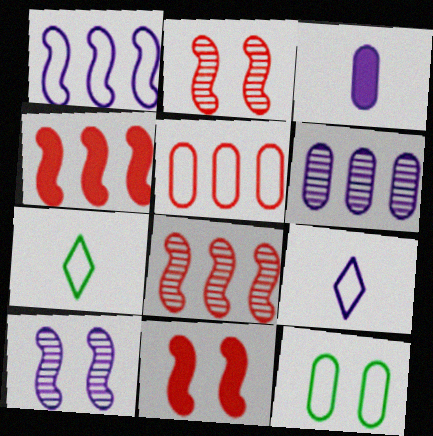[[6, 7, 11]]